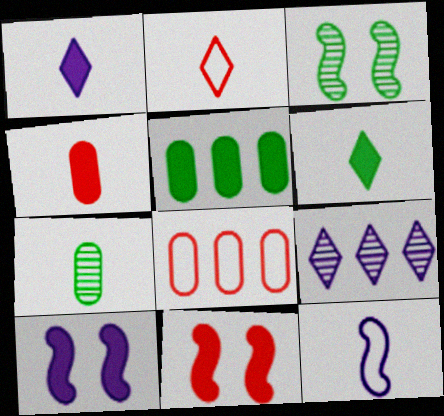[[1, 3, 8], 
[1, 5, 11]]